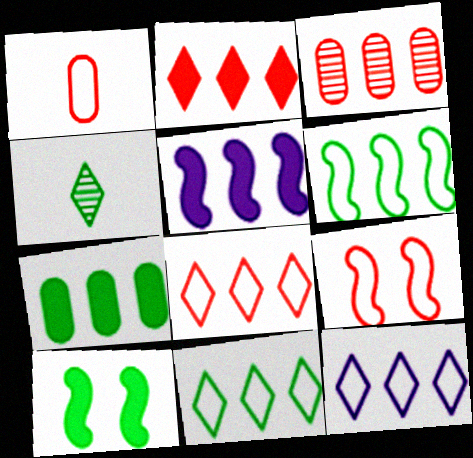[[1, 8, 9], 
[2, 5, 7], 
[3, 5, 11], 
[8, 11, 12]]